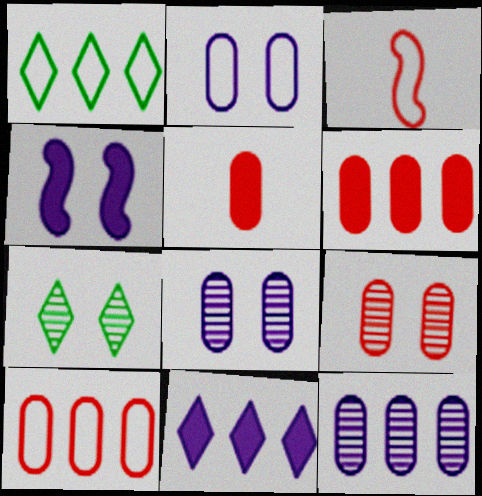[[1, 2, 3], 
[5, 9, 10]]